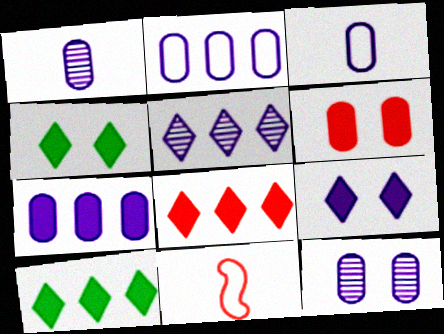[[3, 7, 12], 
[10, 11, 12]]